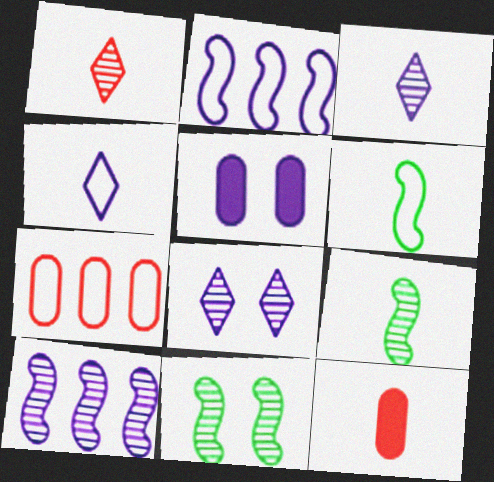[[2, 3, 5], 
[3, 6, 12], 
[4, 5, 10], 
[4, 9, 12]]